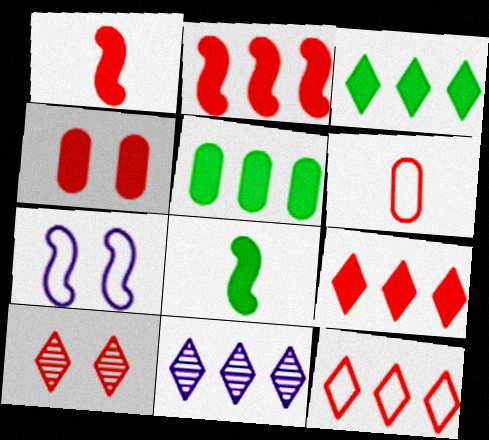[[1, 4, 9], 
[2, 6, 10], 
[3, 11, 12]]